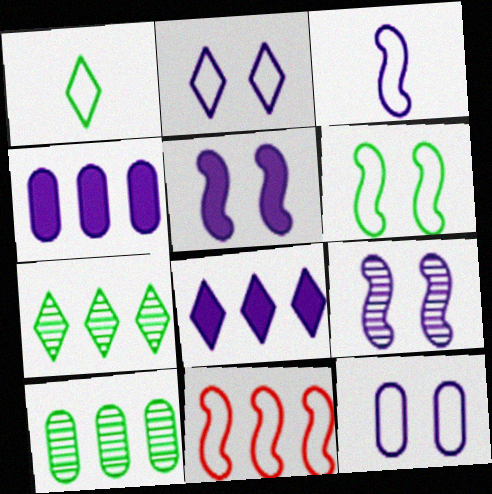[[1, 11, 12], 
[3, 6, 11], 
[4, 7, 11], 
[8, 10, 11]]